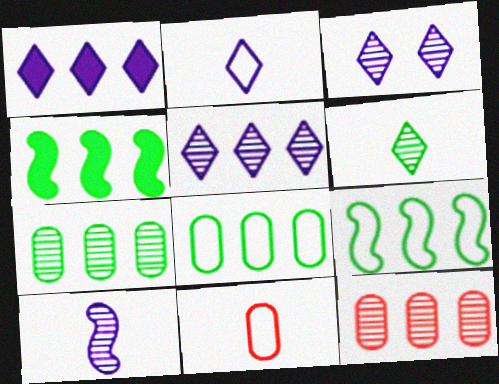[[1, 2, 3], 
[1, 9, 12], 
[3, 4, 11]]